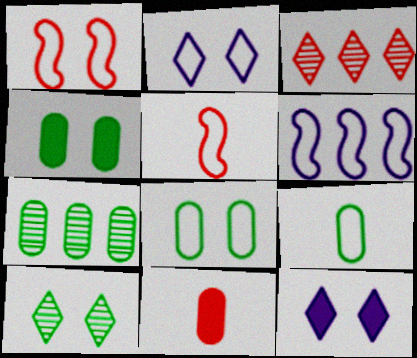[[1, 2, 8], 
[1, 3, 11], 
[4, 7, 9], 
[5, 7, 12], 
[6, 10, 11]]